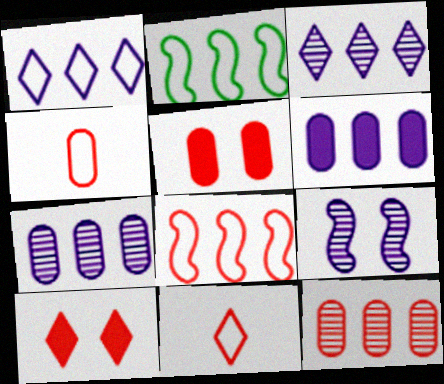[[4, 5, 12]]